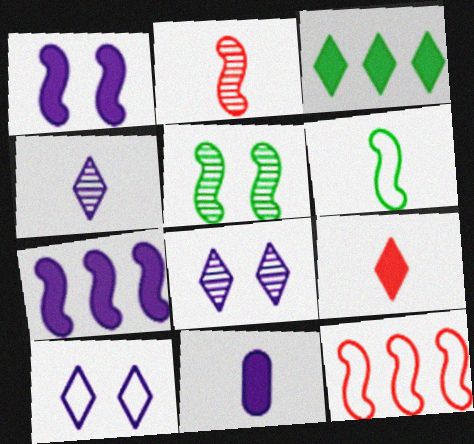[]